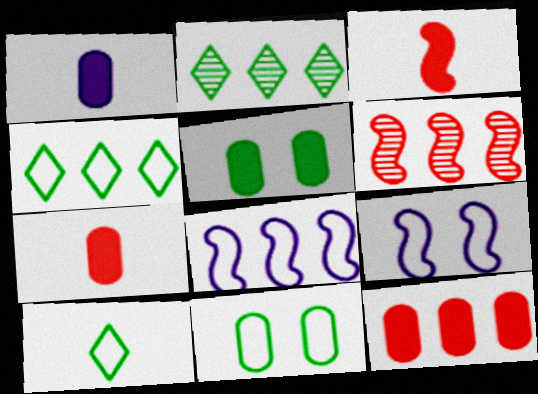[[1, 5, 12], 
[2, 7, 9], 
[2, 8, 12]]